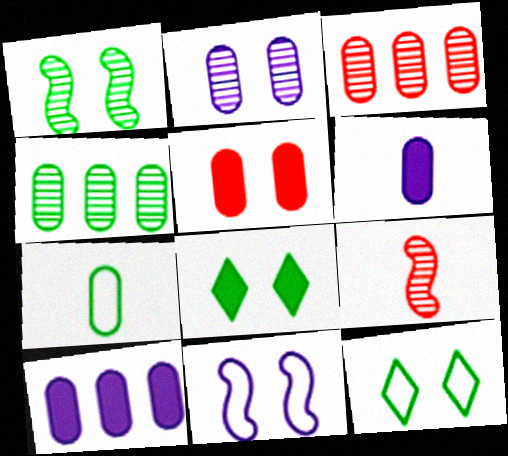[[9, 10, 12]]